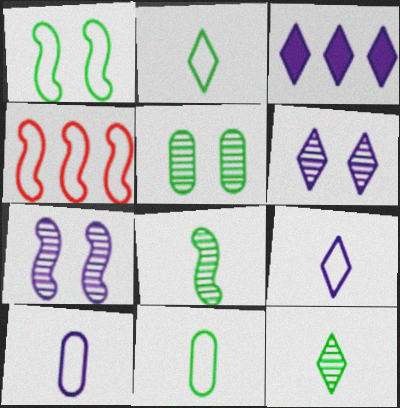[[3, 6, 9], 
[3, 7, 10]]